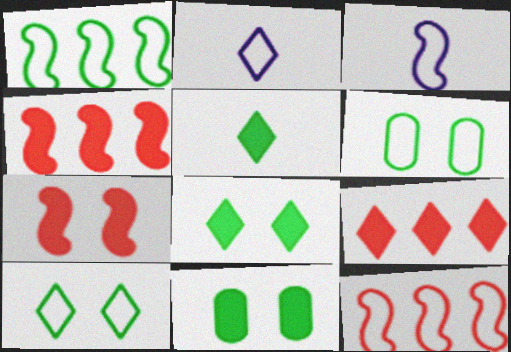[[2, 6, 12]]